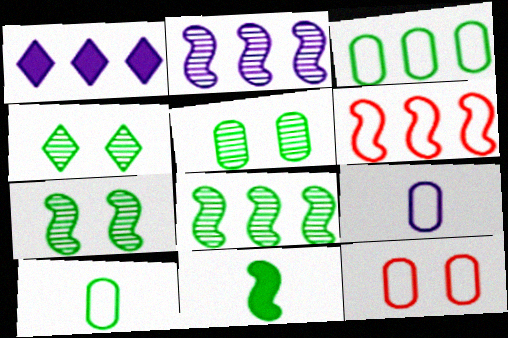[[3, 4, 11], 
[3, 9, 12], 
[4, 5, 7]]